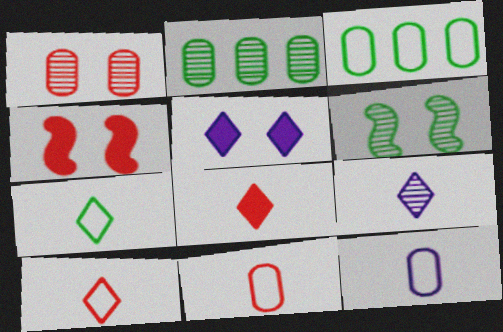[[3, 4, 9], 
[7, 8, 9]]